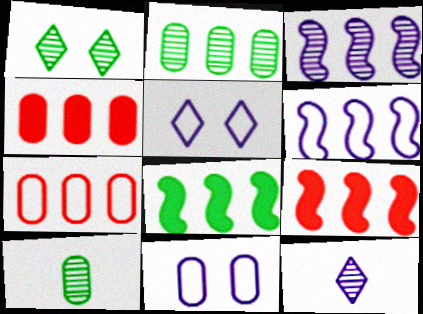[[4, 10, 11], 
[5, 9, 10]]